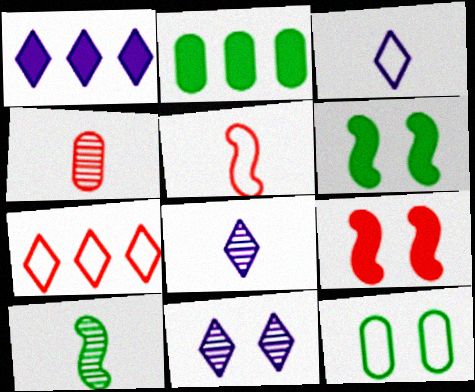[[1, 3, 11], 
[2, 5, 11], 
[4, 7, 9], 
[4, 8, 10], 
[9, 11, 12]]